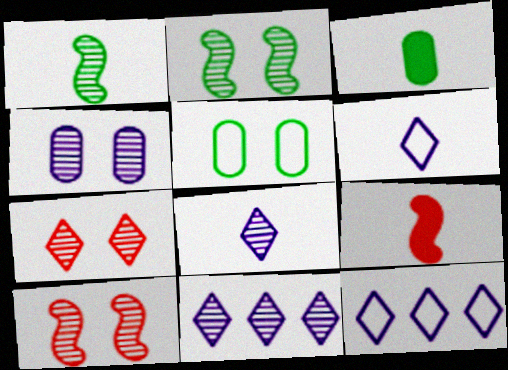[[2, 4, 7], 
[3, 10, 12], 
[5, 9, 11]]